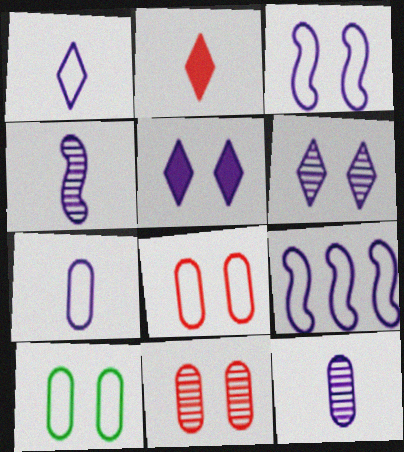[[5, 9, 12]]